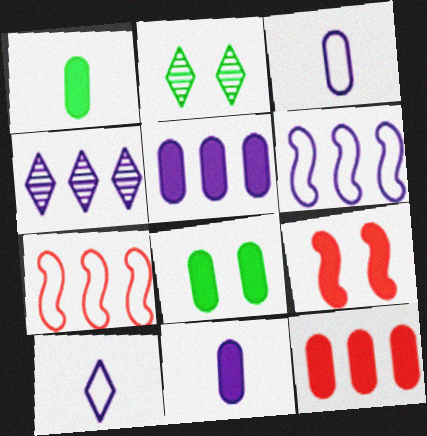[[2, 7, 11], 
[4, 5, 6], 
[8, 11, 12]]